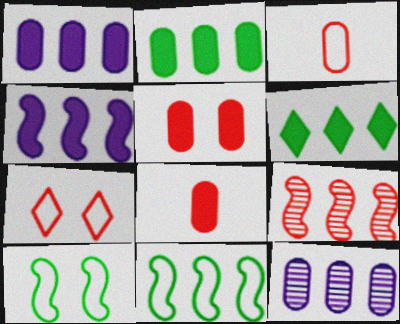[[4, 9, 11], 
[7, 8, 9]]